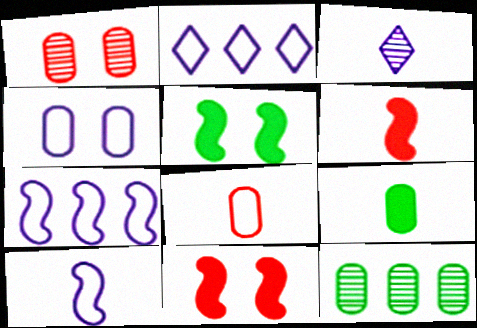[[2, 4, 10]]